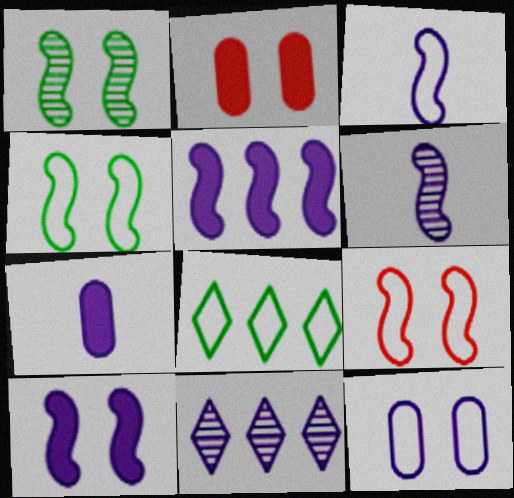[[1, 9, 10], 
[2, 6, 8]]